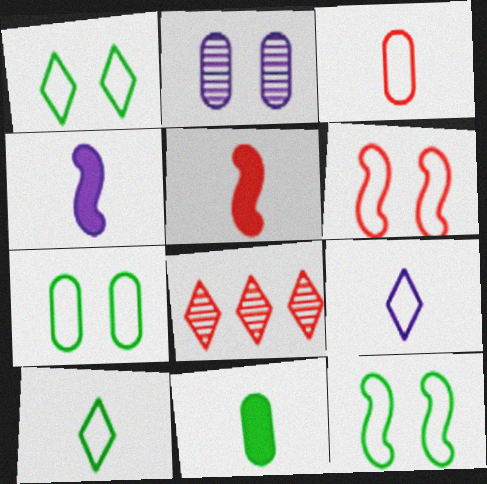[[1, 7, 12], 
[4, 7, 8]]